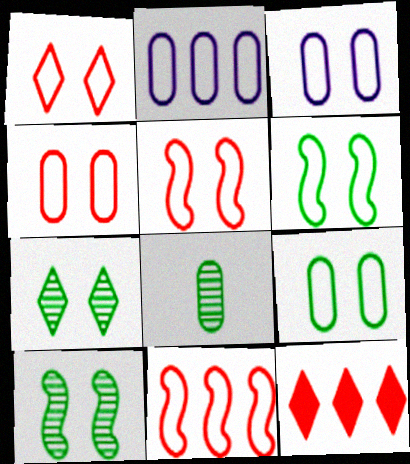[[1, 3, 6], 
[1, 4, 5], 
[3, 4, 9]]